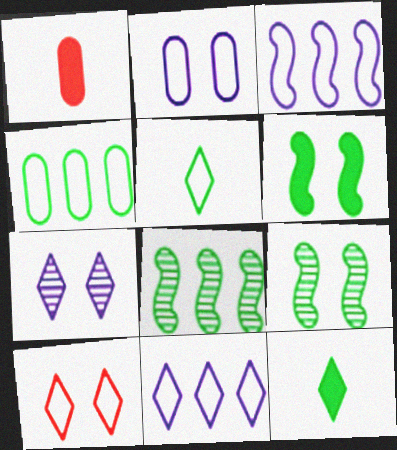[[1, 9, 11], 
[4, 9, 12], 
[5, 10, 11]]